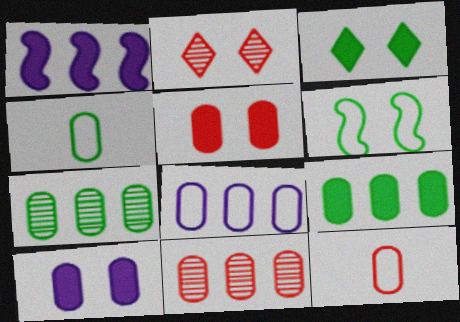[[1, 2, 4], 
[2, 6, 10], 
[4, 10, 11], 
[5, 11, 12], 
[7, 10, 12], 
[8, 9, 11]]